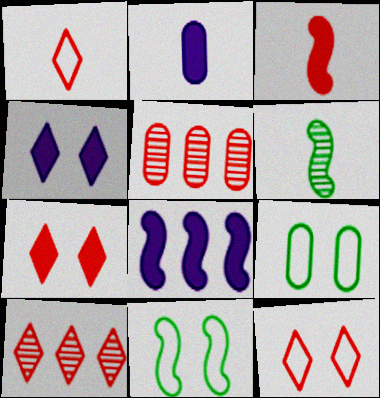[[1, 2, 6], 
[1, 7, 10], 
[2, 4, 8], 
[2, 5, 9], 
[2, 10, 11], 
[3, 5, 12]]